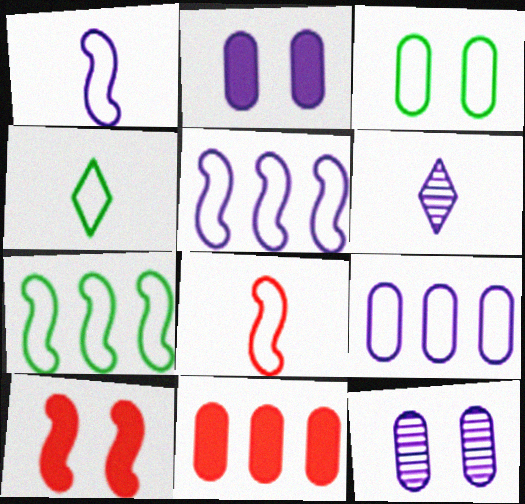[[2, 5, 6], 
[3, 4, 7]]